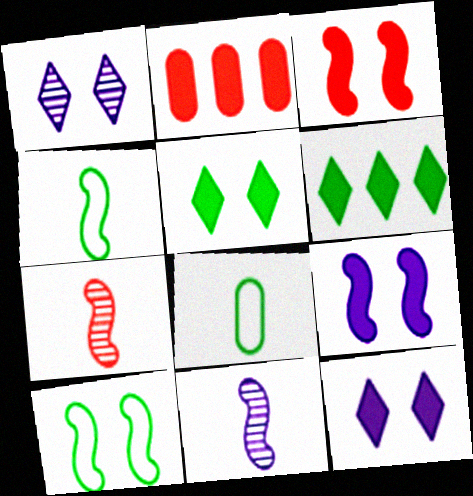[[1, 2, 4]]